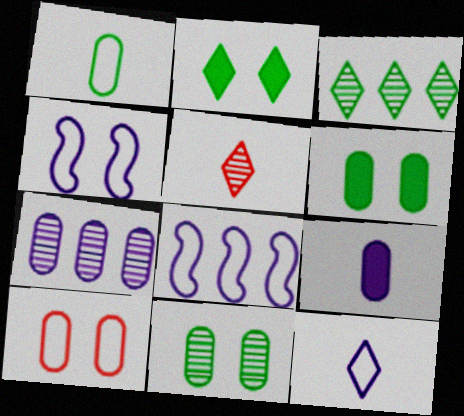[[5, 6, 8]]